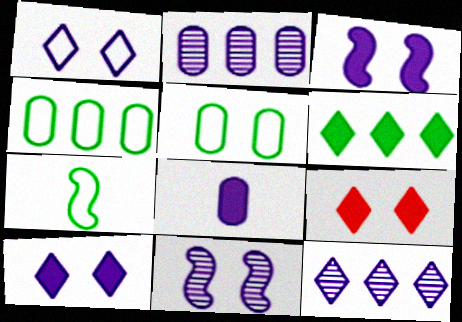[[2, 7, 9], 
[5, 9, 11]]